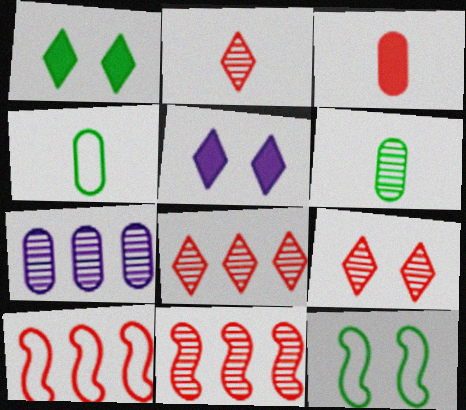[[2, 8, 9], 
[3, 9, 10], 
[4, 5, 11], 
[5, 6, 10]]